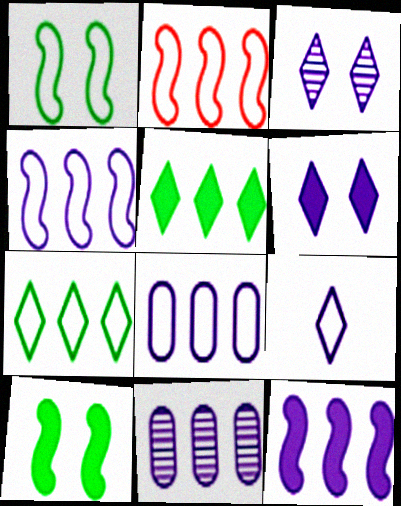[[2, 5, 11], 
[2, 7, 8]]